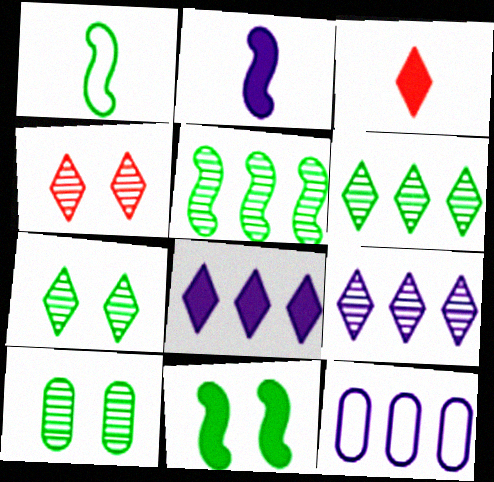[[1, 5, 11]]